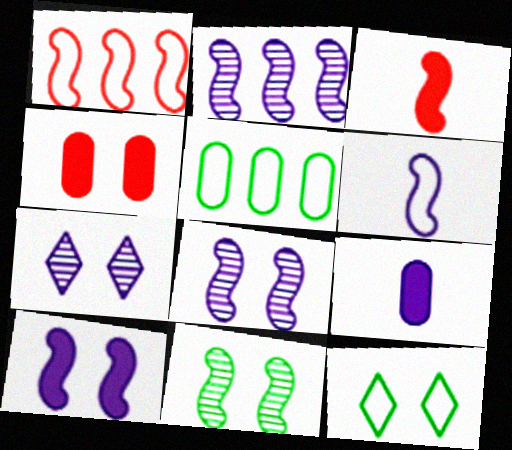[[2, 6, 10], 
[3, 5, 7], 
[4, 8, 12]]